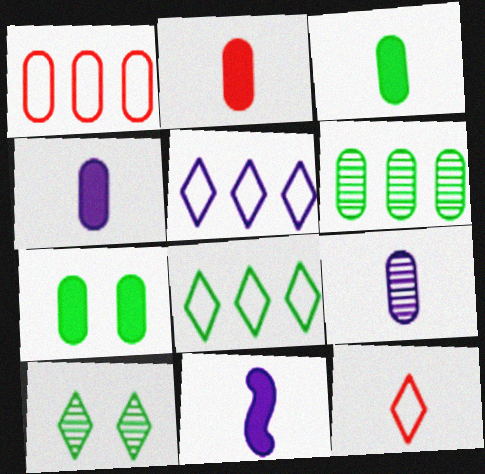[[1, 7, 9], 
[1, 10, 11], 
[2, 3, 4]]